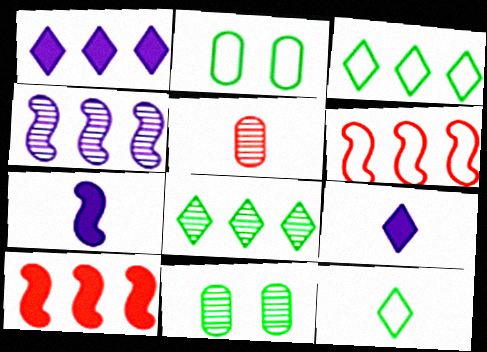[[5, 7, 12], 
[6, 9, 11]]